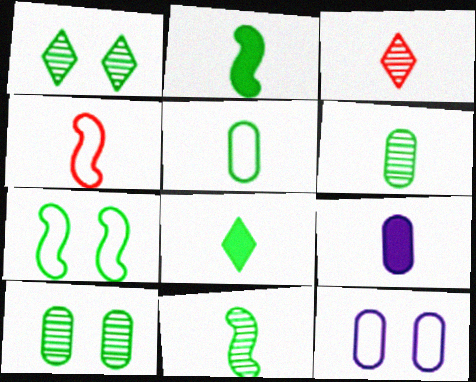[[5, 8, 11]]